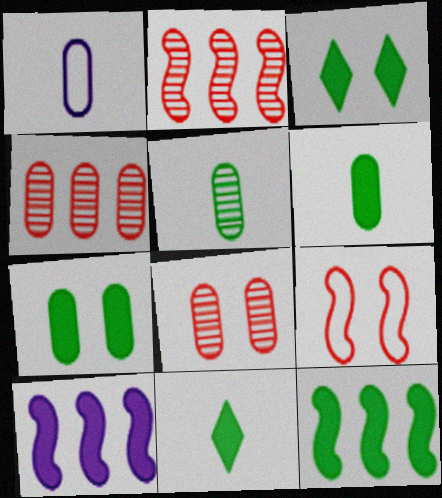[[1, 2, 3], 
[1, 4, 7], 
[3, 6, 12], 
[7, 11, 12]]